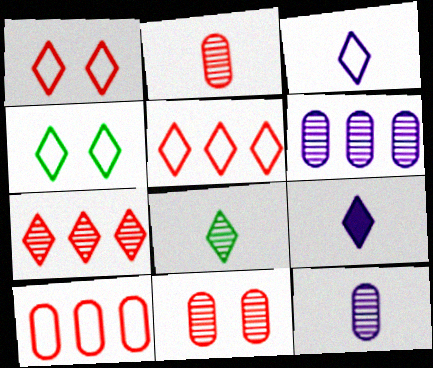[[3, 4, 5], 
[4, 7, 9]]